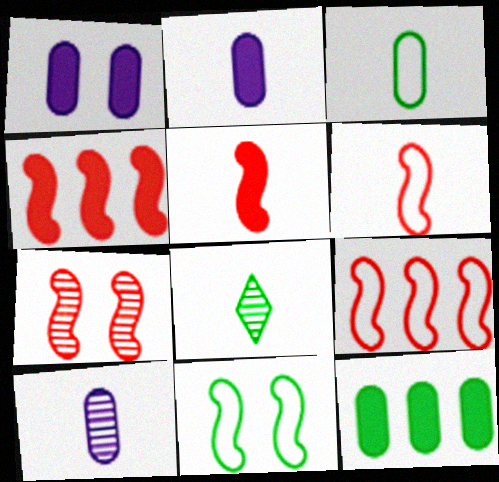[[1, 8, 9], 
[2, 6, 8], 
[4, 6, 7], 
[5, 7, 9], 
[8, 11, 12]]